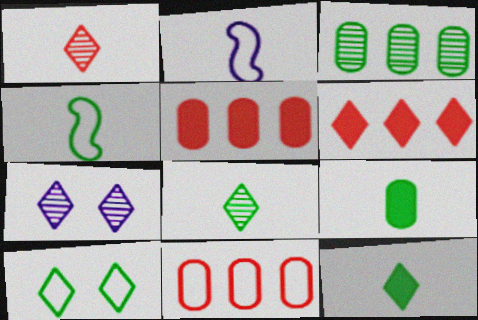[[1, 2, 9], 
[2, 10, 11], 
[4, 5, 7], 
[4, 8, 9]]